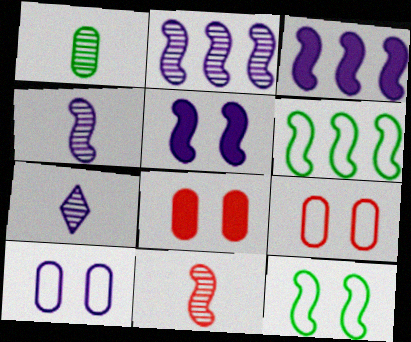[[1, 7, 11], 
[3, 7, 10], 
[3, 11, 12], 
[5, 6, 11], 
[6, 7, 8]]